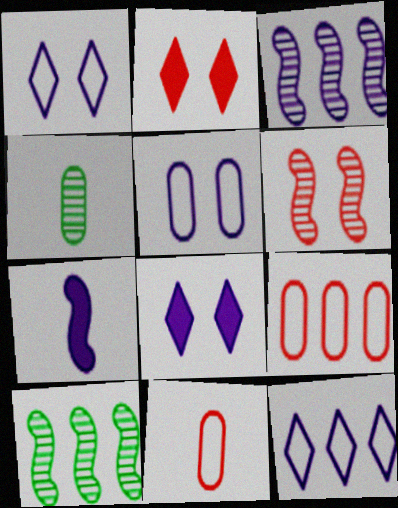[[8, 10, 11]]